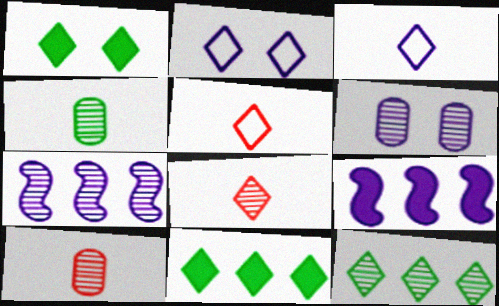[[2, 8, 11], 
[3, 6, 9]]